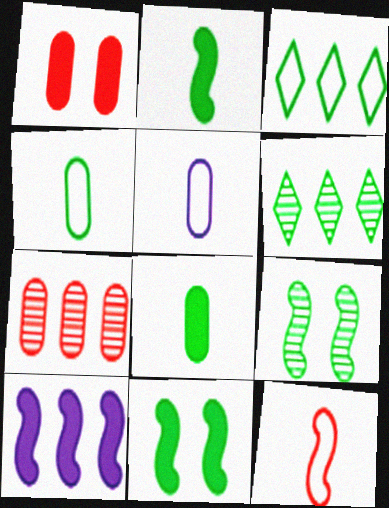[[3, 7, 10], 
[3, 8, 9], 
[4, 6, 11], 
[9, 10, 12]]